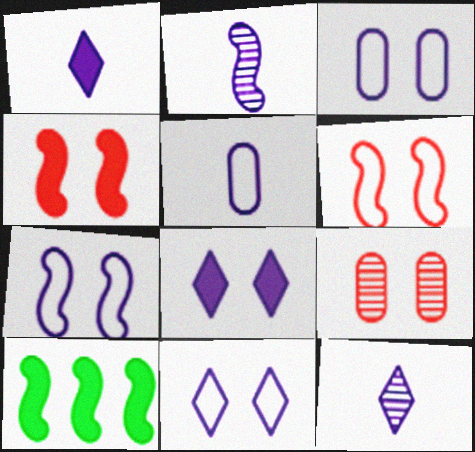[[1, 2, 5], 
[2, 6, 10], 
[3, 7, 11]]